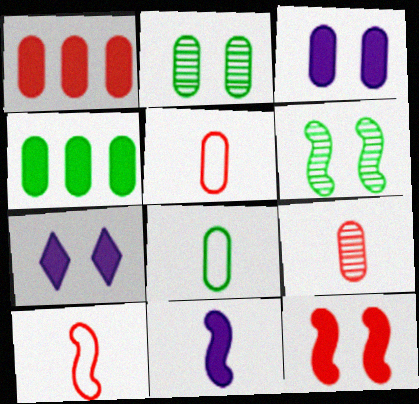[[2, 4, 8]]